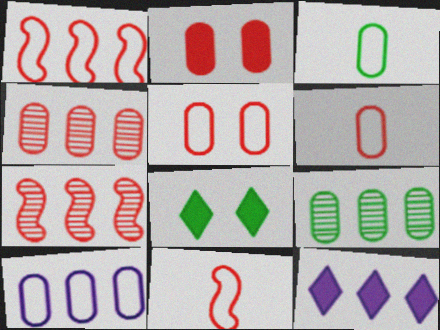[[1, 9, 12], 
[2, 4, 6], 
[3, 5, 10]]